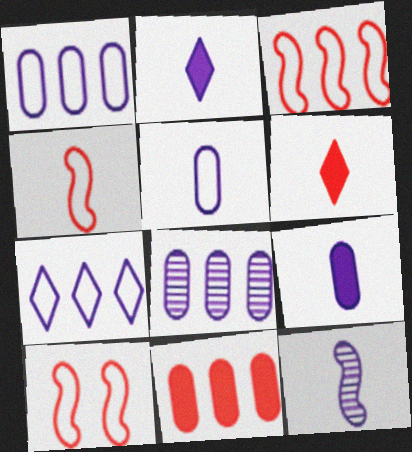[[2, 5, 12], 
[3, 4, 10]]